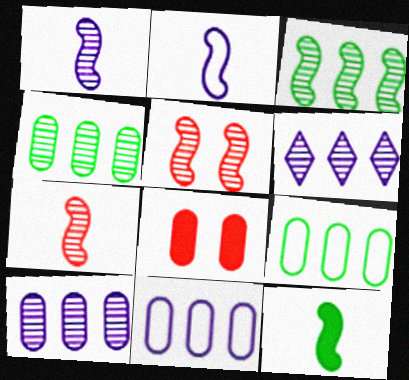[[1, 3, 5], 
[2, 7, 12]]